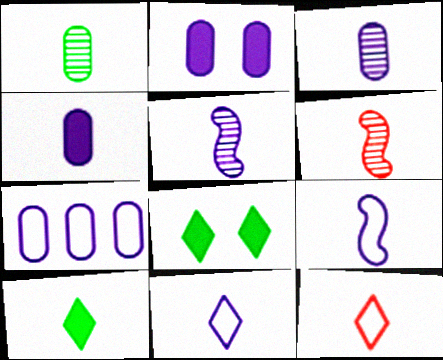[[2, 3, 7], 
[4, 5, 11], 
[6, 7, 8]]